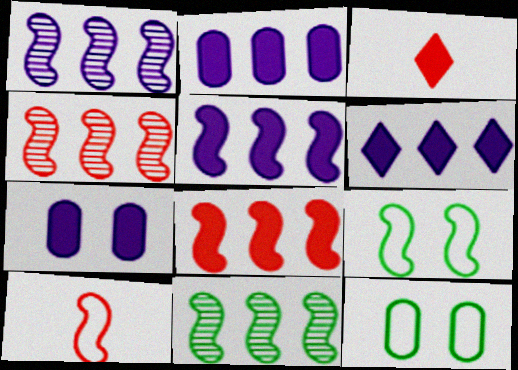[[1, 3, 12], 
[1, 4, 11], 
[2, 5, 6]]